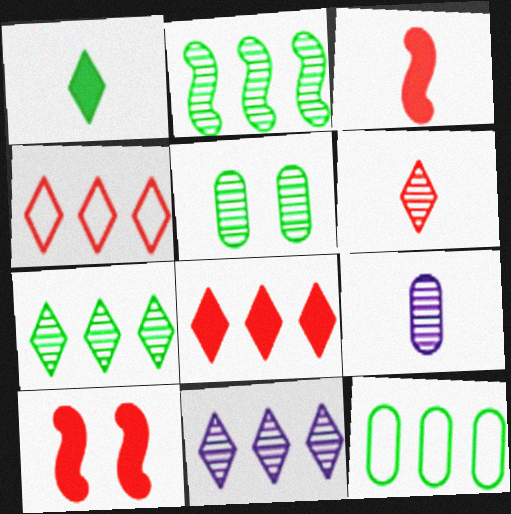[]